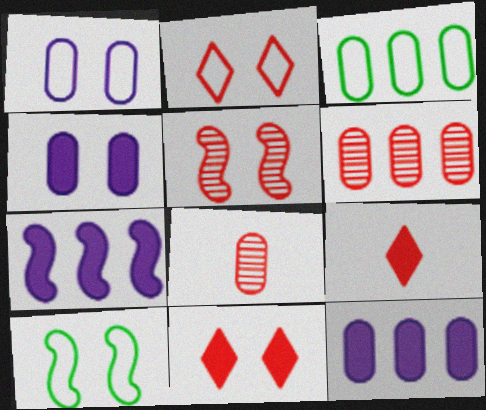[[1, 2, 10], 
[3, 4, 8], 
[3, 6, 12]]